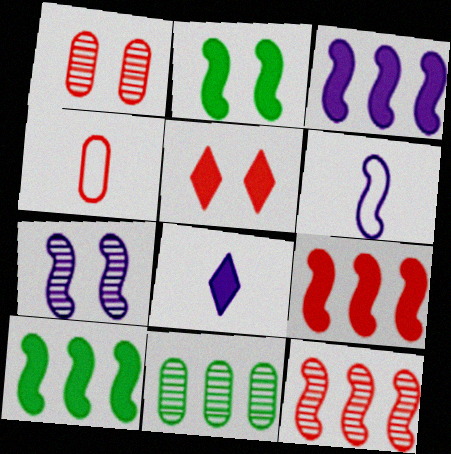[[2, 6, 12], 
[3, 6, 7], 
[3, 9, 10], 
[4, 5, 12], 
[5, 6, 11]]